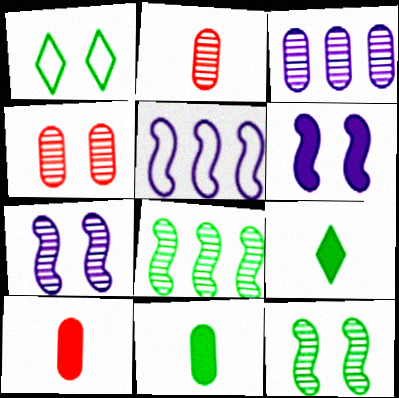[[1, 4, 6], 
[1, 8, 11], 
[4, 5, 9]]